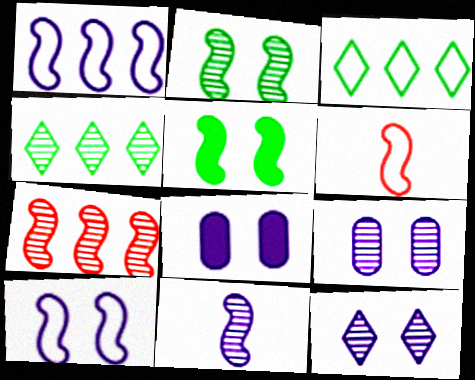[[2, 7, 11], 
[4, 6, 8], 
[8, 10, 12]]